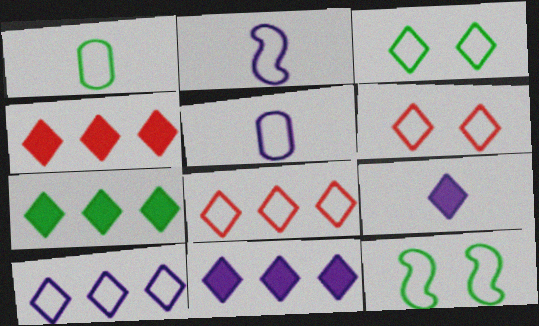[[4, 7, 11], 
[5, 8, 12]]